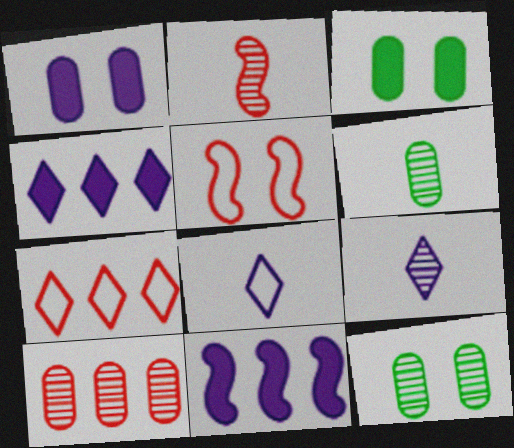[[2, 6, 9], 
[4, 5, 6]]